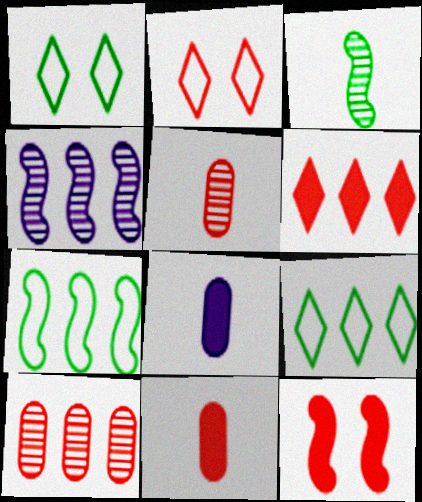[[1, 4, 11], 
[6, 11, 12]]